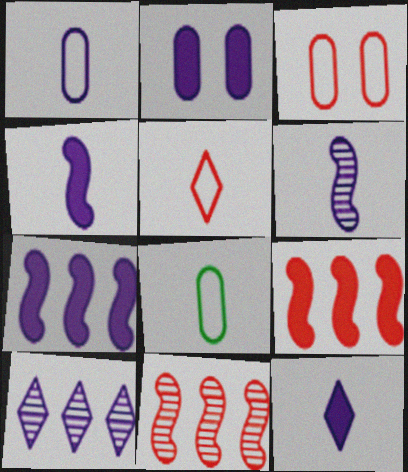[[1, 6, 12], 
[2, 7, 12]]